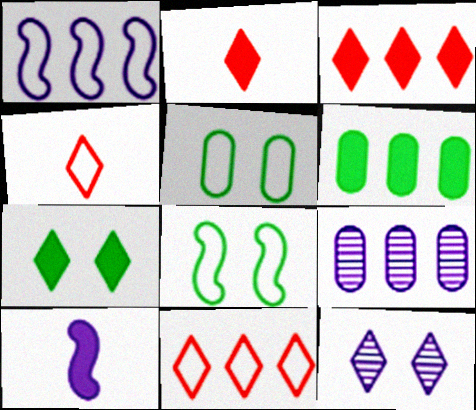[[1, 4, 5], 
[2, 8, 9]]